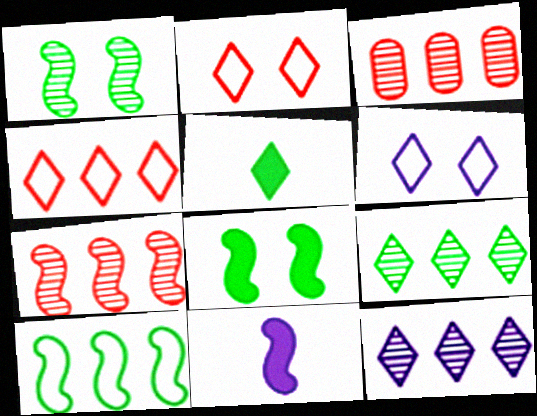[[2, 5, 12]]